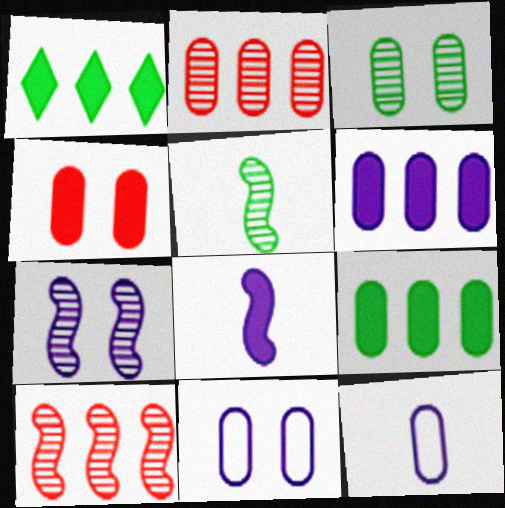[[1, 4, 8], 
[3, 4, 11], 
[5, 7, 10]]